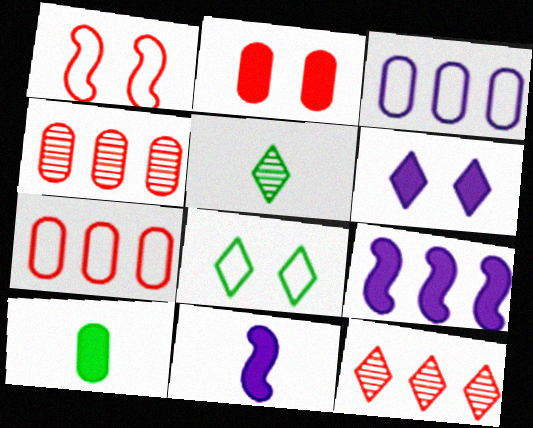[[4, 8, 11]]